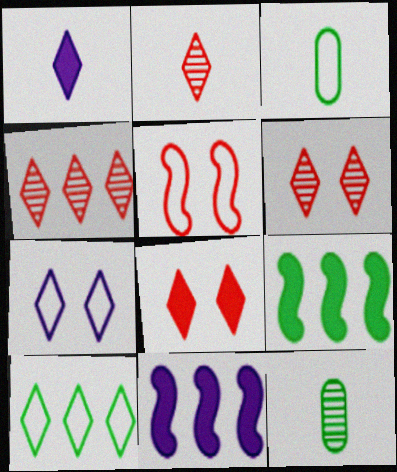[[1, 6, 10], 
[2, 4, 6], 
[3, 6, 11]]